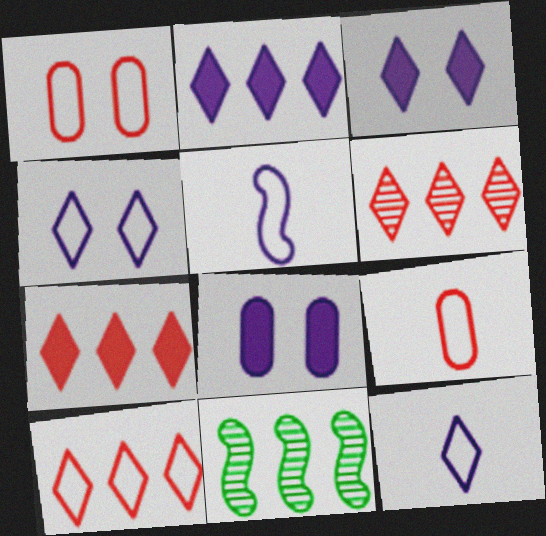[[3, 9, 11], 
[6, 7, 10]]